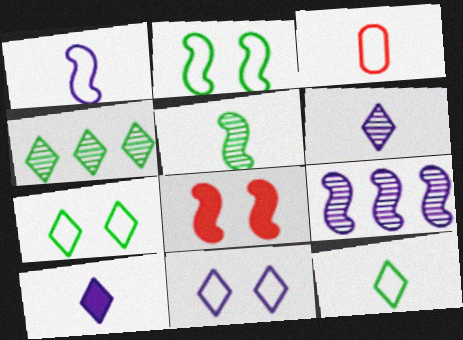[[1, 3, 12], 
[3, 5, 10]]